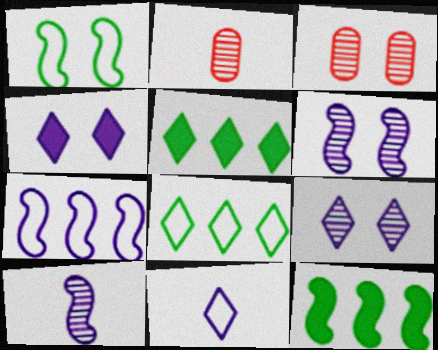[[1, 3, 4], 
[3, 11, 12]]